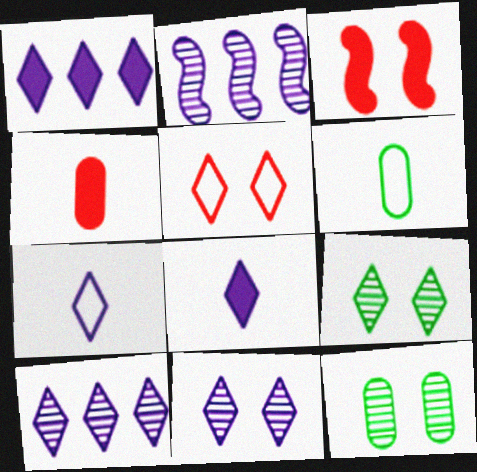[[1, 7, 11], 
[3, 6, 10]]